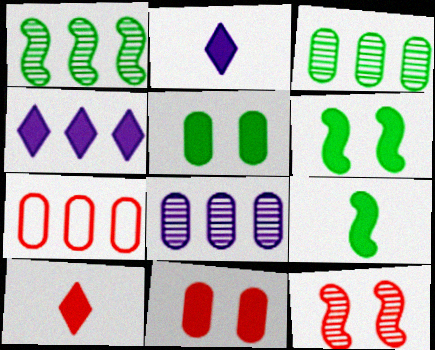[[1, 4, 7], 
[4, 9, 11], 
[7, 10, 12]]